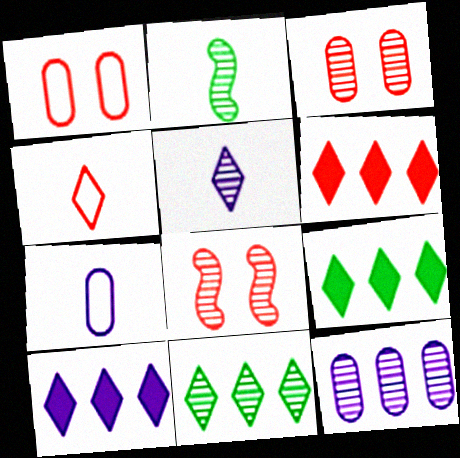[[1, 2, 10], 
[6, 9, 10], 
[7, 8, 9]]